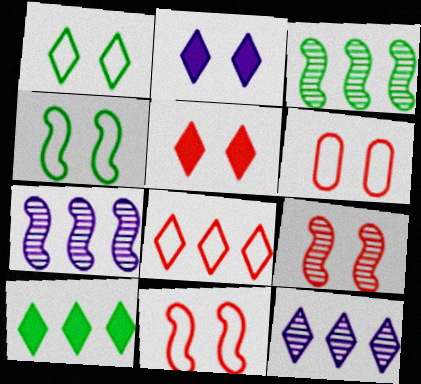[[5, 6, 9], 
[8, 10, 12]]